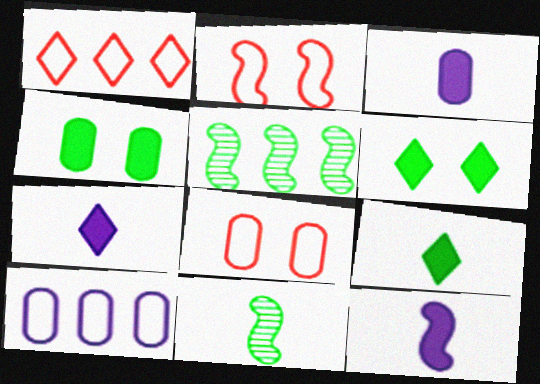[[2, 5, 12], 
[3, 7, 12], 
[5, 7, 8]]